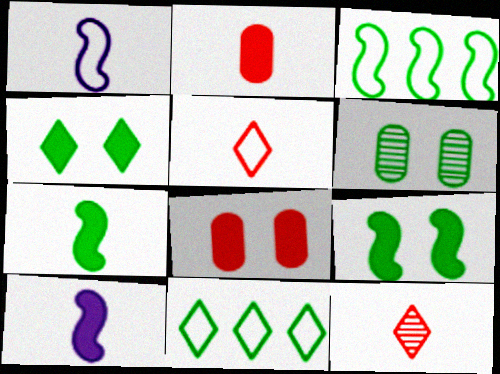[[6, 7, 11]]